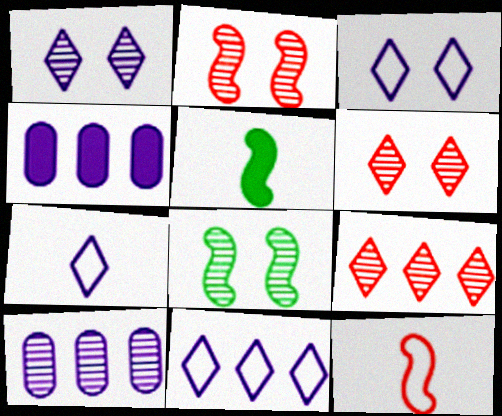[[3, 7, 11]]